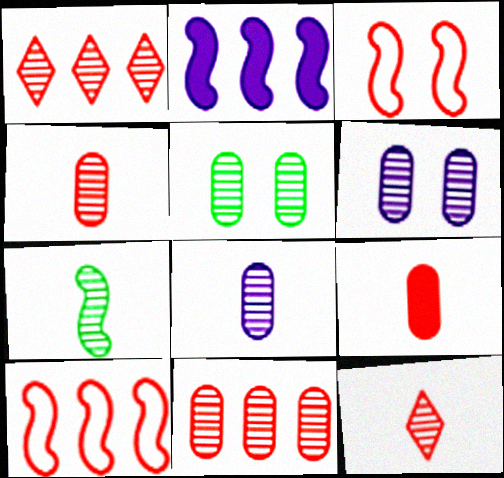[[1, 3, 9], 
[1, 6, 7], 
[2, 3, 7], 
[5, 8, 11], 
[7, 8, 12]]